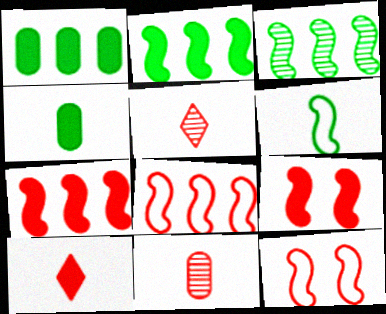[]